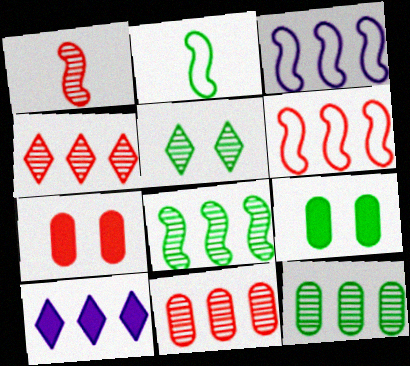[[6, 10, 12]]